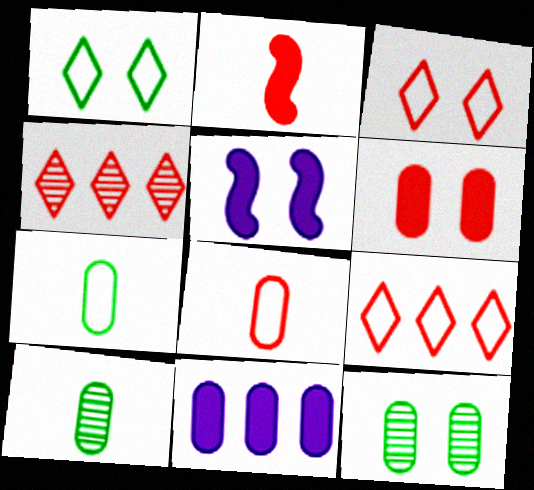[[3, 5, 12], 
[4, 5, 7], 
[5, 9, 10], 
[8, 11, 12]]